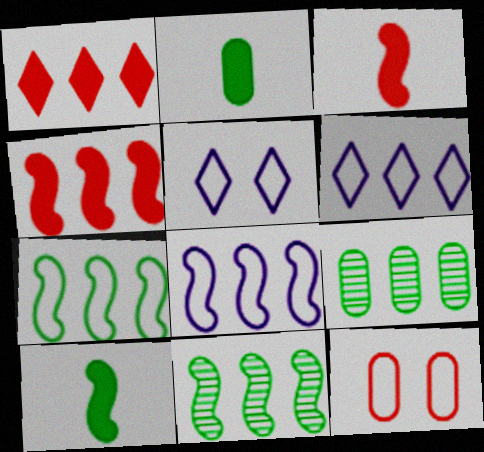[[1, 8, 9], 
[3, 5, 9], 
[4, 6, 9], 
[4, 8, 11]]